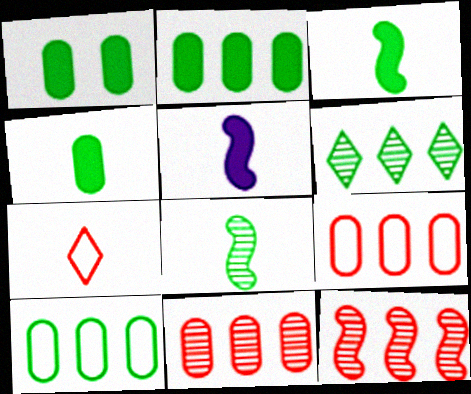[[1, 2, 4]]